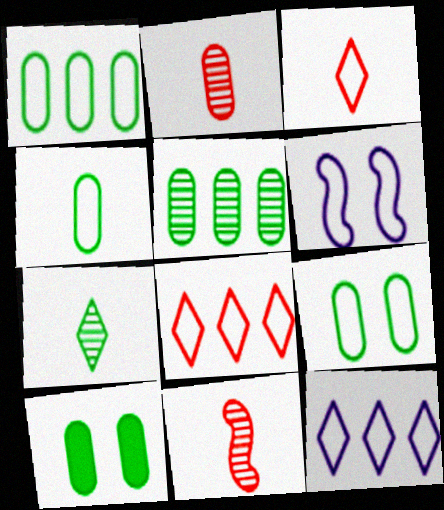[[1, 3, 6], 
[1, 4, 9], 
[4, 5, 10], 
[4, 6, 8], 
[10, 11, 12]]